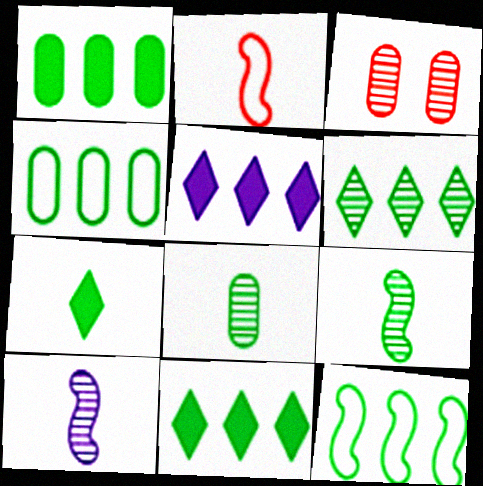[[1, 6, 12], 
[3, 6, 10]]